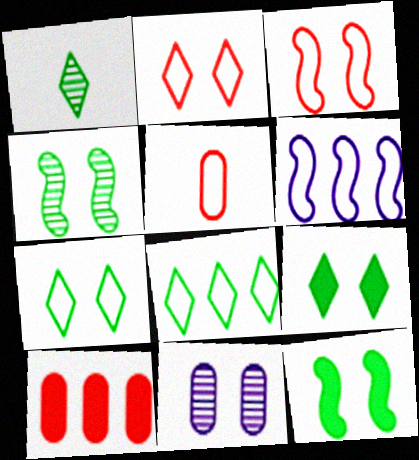[[1, 8, 9], 
[2, 11, 12], 
[3, 9, 11], 
[5, 6, 7]]